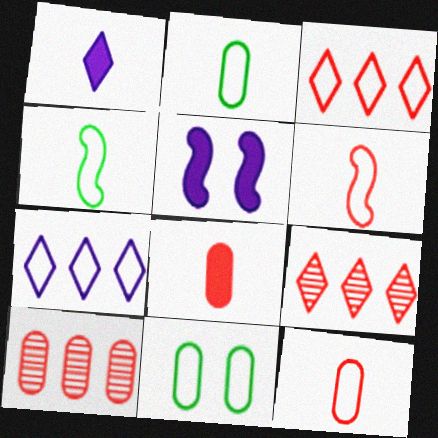[[2, 5, 9], 
[6, 7, 11]]